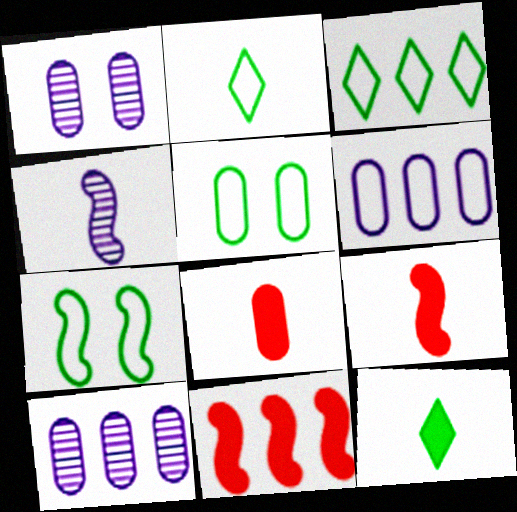[[1, 2, 11], 
[1, 3, 9], 
[2, 4, 8], 
[3, 10, 11], 
[4, 7, 11], 
[5, 8, 10]]